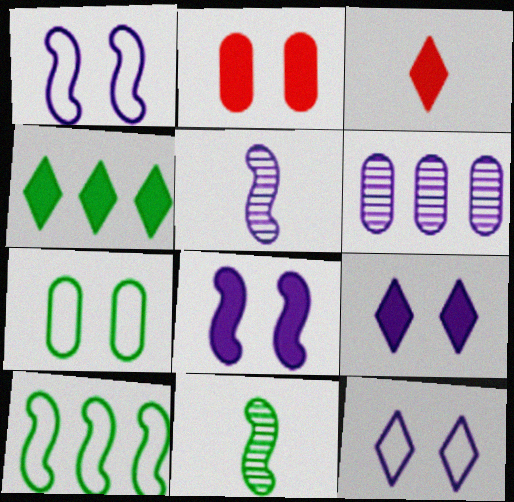[[3, 4, 9], 
[4, 7, 11]]